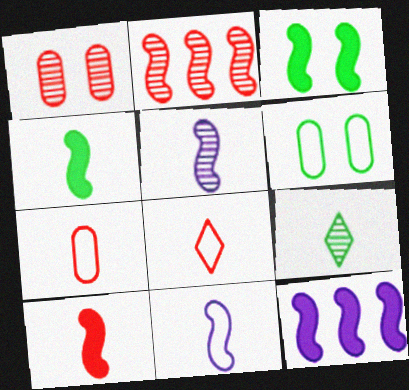[[2, 3, 11], 
[3, 10, 12]]